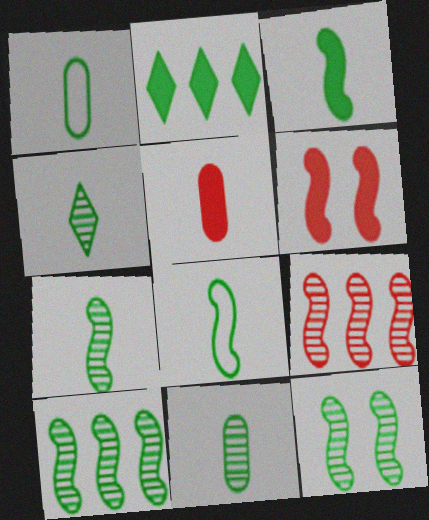[[1, 2, 12], 
[1, 3, 4], 
[3, 7, 8], 
[4, 7, 11], 
[7, 10, 12]]